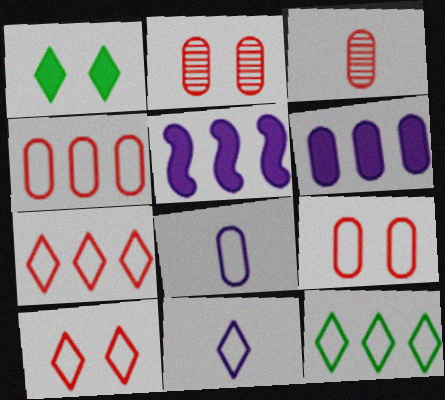[[10, 11, 12]]